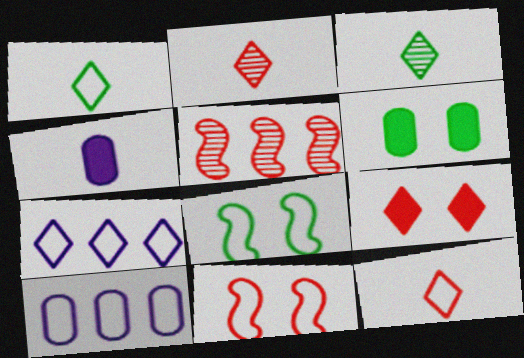[[1, 10, 11], 
[3, 7, 9], 
[8, 10, 12]]